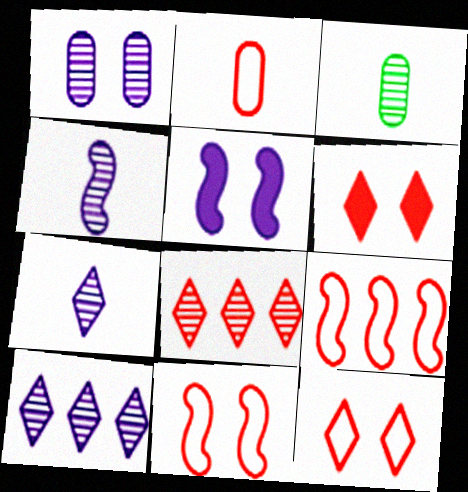[[1, 4, 10], 
[2, 9, 12]]